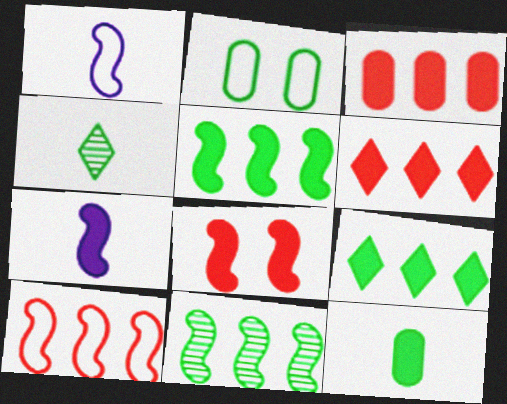[[1, 8, 11], 
[2, 4, 5], 
[5, 7, 8]]